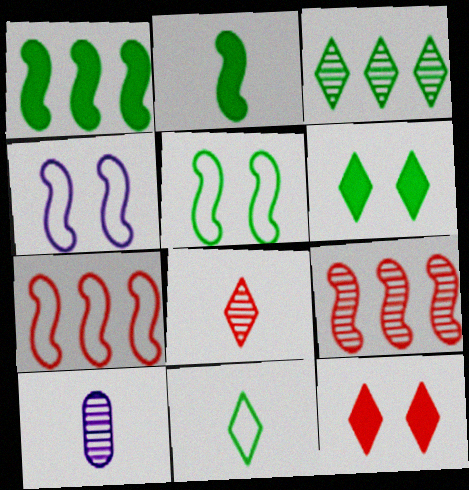[[2, 4, 9], 
[3, 6, 11], 
[6, 7, 10]]